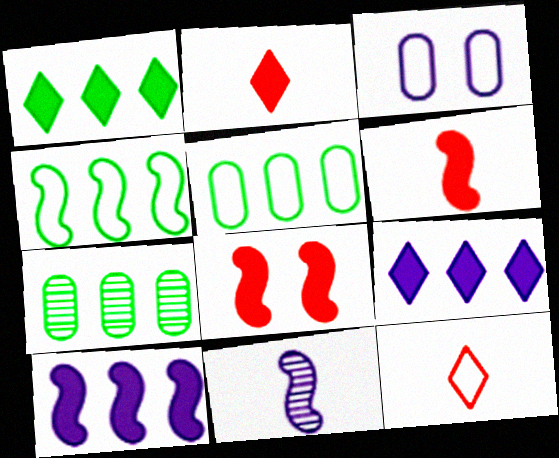[[1, 4, 7], 
[3, 4, 12], 
[3, 9, 11], 
[4, 8, 11]]